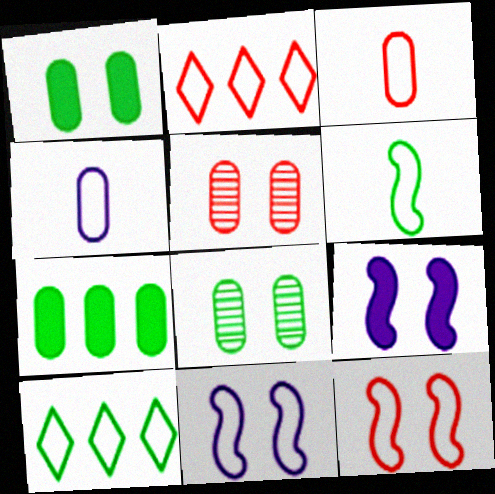[[2, 3, 12], 
[3, 10, 11], 
[4, 5, 7], 
[4, 10, 12]]